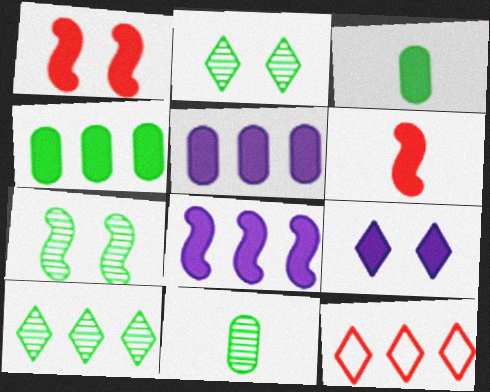[[4, 6, 9], 
[7, 10, 11]]